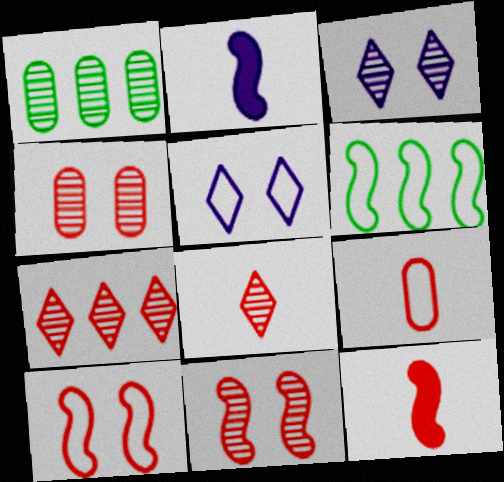[[1, 5, 12], 
[2, 6, 11], 
[5, 6, 9], 
[8, 9, 12]]